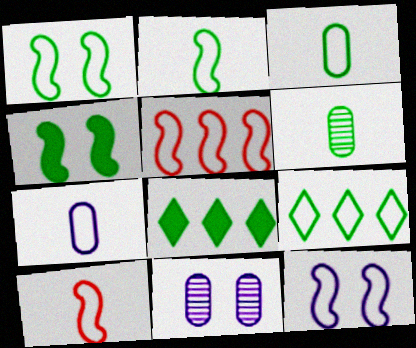[[1, 3, 9], 
[1, 6, 8], 
[2, 5, 12], 
[4, 6, 9], 
[8, 10, 11]]